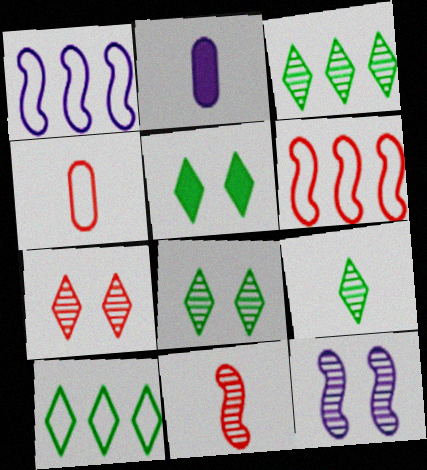[[2, 6, 8], 
[3, 8, 9], 
[5, 9, 10]]